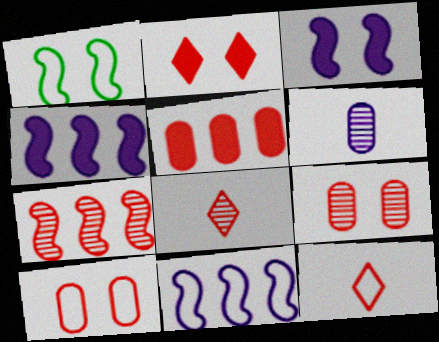[[7, 8, 9]]